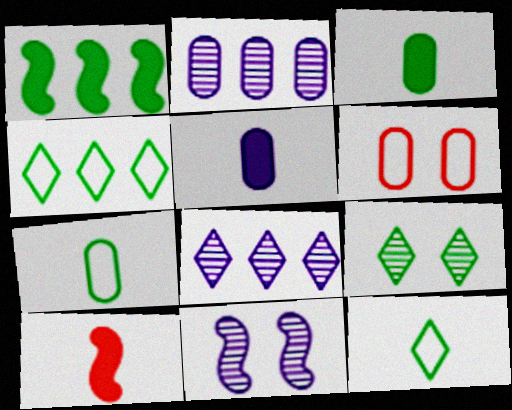[[1, 7, 9], 
[2, 3, 6]]